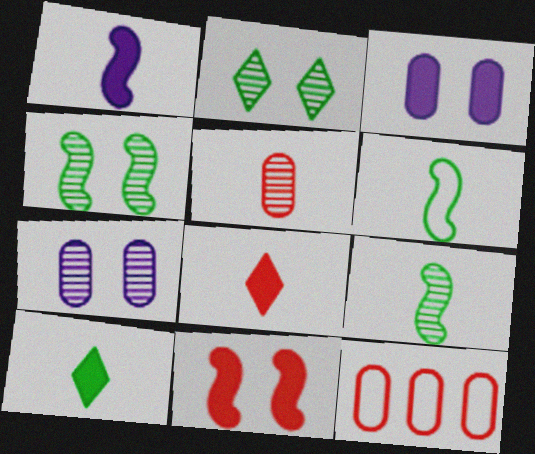[[1, 2, 12]]